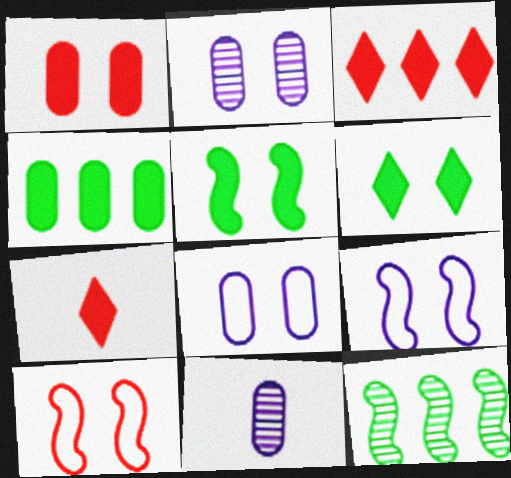[[2, 6, 10], 
[7, 8, 12]]